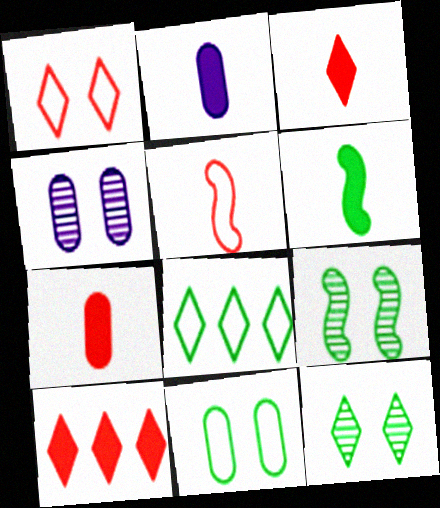[[2, 3, 6]]